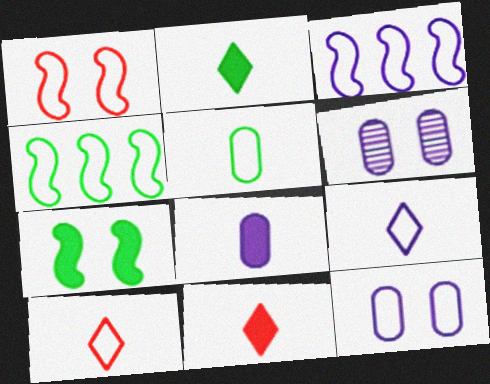[[3, 9, 12], 
[4, 6, 11], 
[4, 10, 12]]